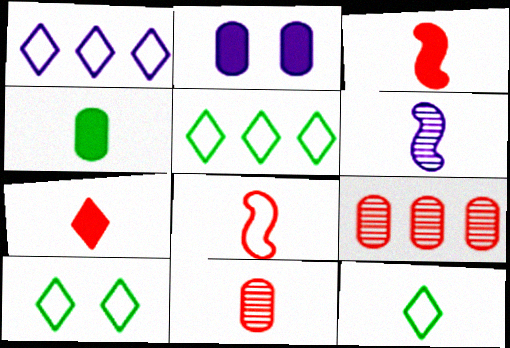[[1, 2, 6], 
[5, 10, 12], 
[7, 8, 11]]